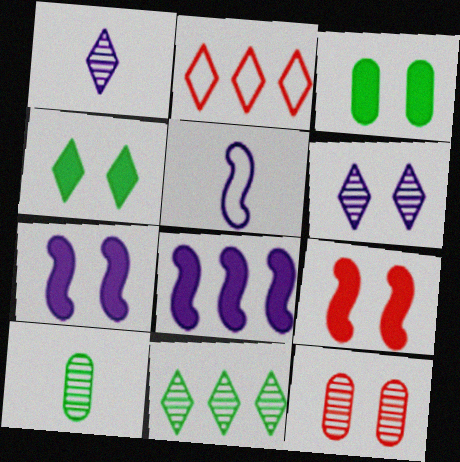[[1, 2, 4], 
[2, 7, 10]]